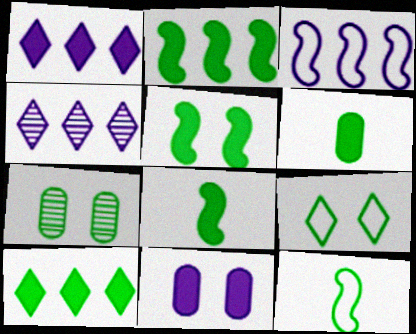[[2, 5, 8], 
[5, 6, 10], 
[5, 7, 9], 
[7, 10, 12]]